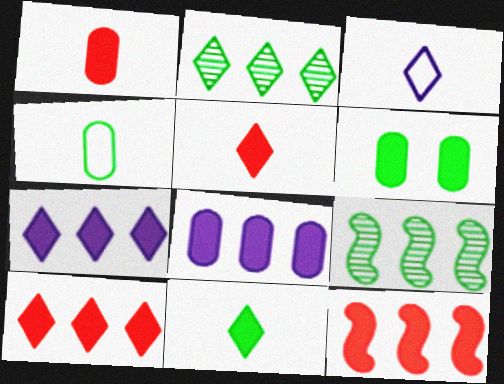[[1, 6, 8]]